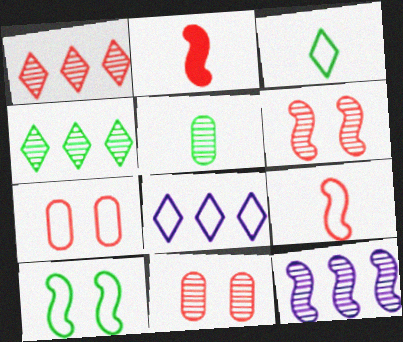[[1, 2, 7], 
[2, 10, 12]]